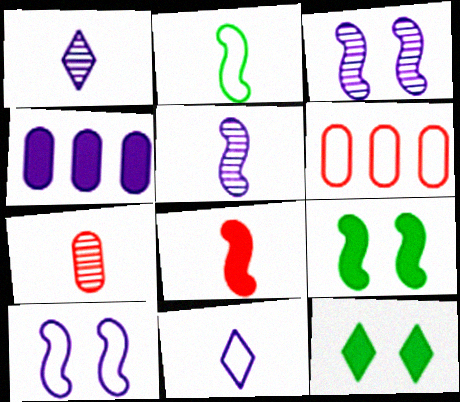[[1, 4, 10], 
[1, 6, 9], 
[2, 5, 8], 
[3, 4, 11], 
[4, 8, 12], 
[5, 6, 12]]